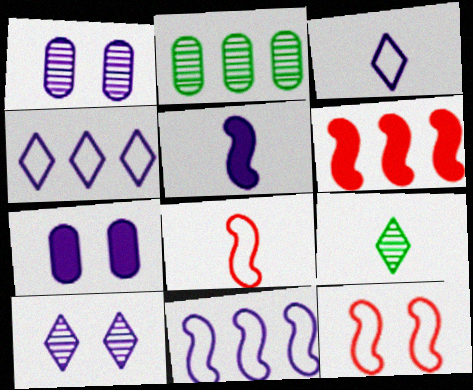[[1, 4, 5], 
[2, 4, 6]]